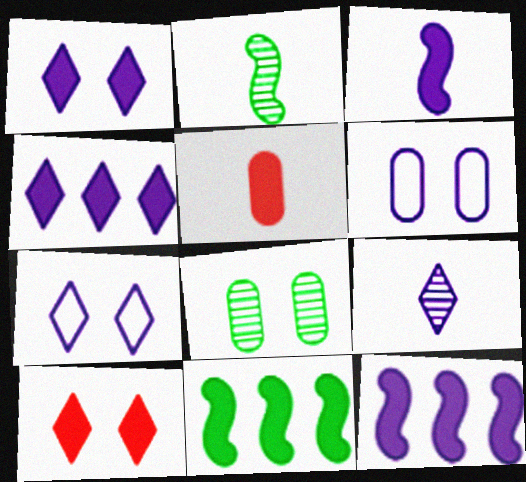[[1, 5, 11], 
[4, 7, 9], 
[6, 9, 12]]